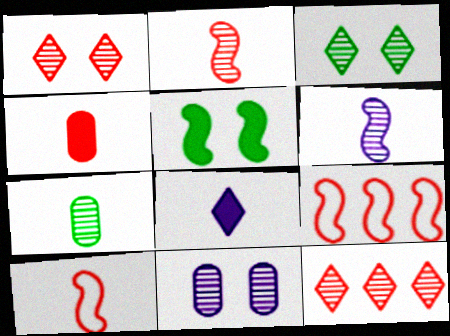[[1, 4, 9], 
[5, 6, 9], 
[7, 8, 10]]